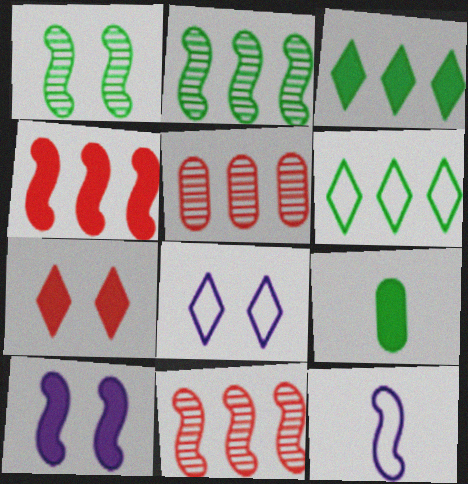[[1, 4, 12], 
[1, 6, 9], 
[8, 9, 11]]